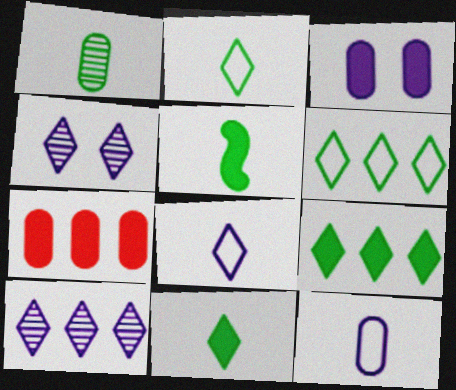[[1, 2, 5]]